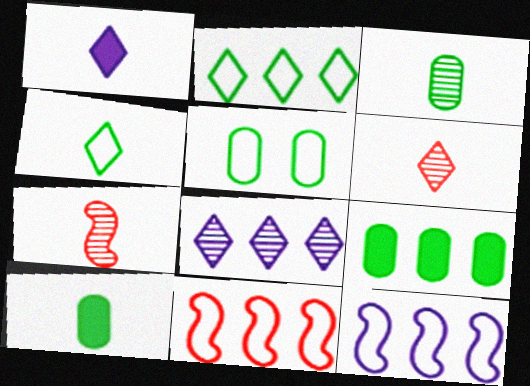[[1, 4, 6], 
[3, 5, 9], 
[8, 9, 11]]